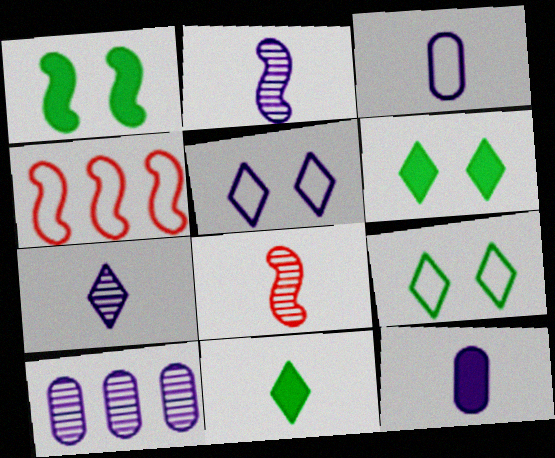[[1, 2, 4], 
[3, 4, 9], 
[3, 8, 11]]